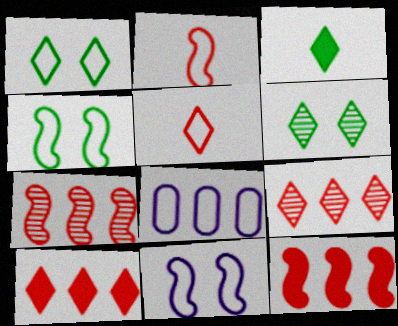[[1, 2, 8], 
[4, 5, 8]]